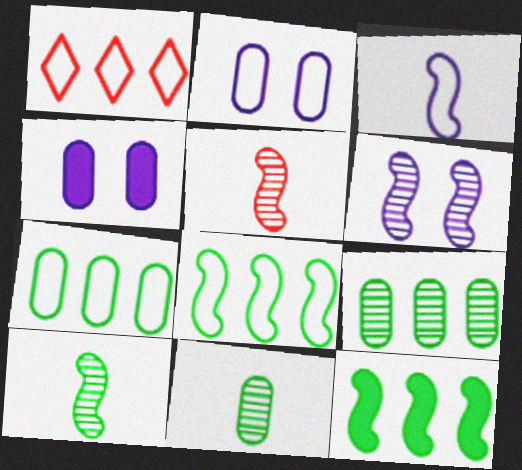[[1, 4, 10]]